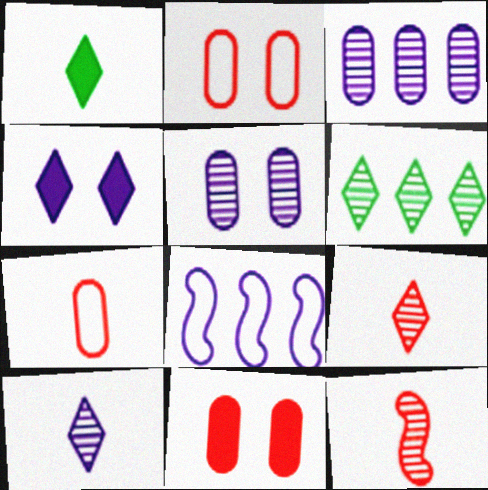[[5, 6, 12]]